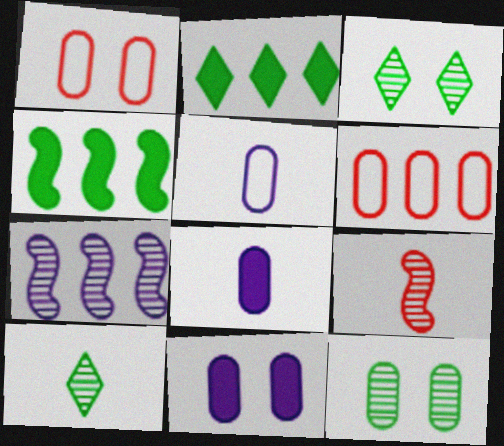[[1, 11, 12], 
[2, 6, 7], 
[6, 8, 12]]